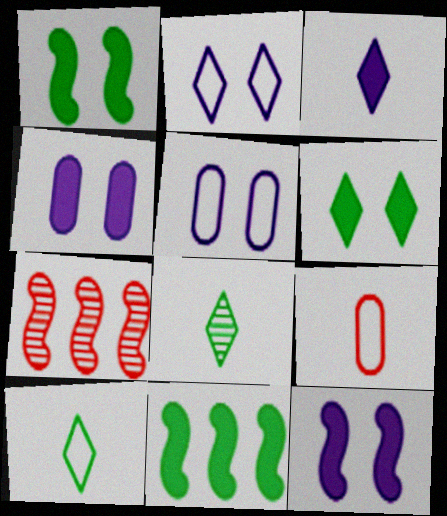[[4, 7, 10]]